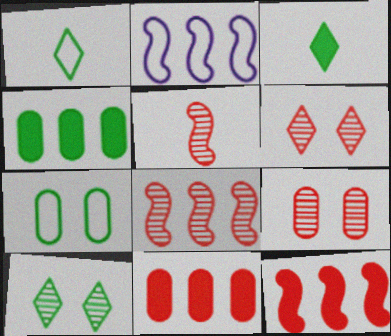[[2, 3, 9]]